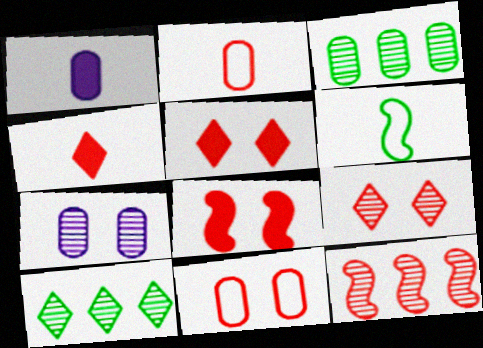[[1, 3, 11], 
[2, 5, 12], 
[4, 11, 12], 
[8, 9, 11]]